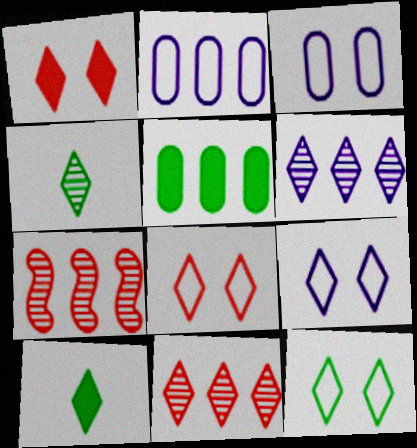[[3, 7, 10], 
[6, 8, 10], 
[8, 9, 12], 
[9, 10, 11]]